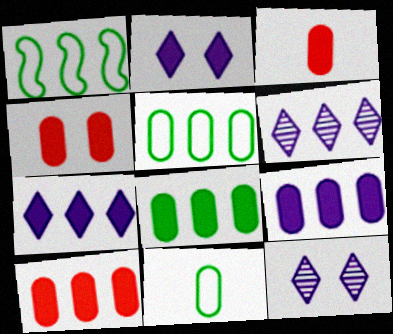[[1, 3, 12], 
[1, 6, 10], 
[3, 4, 10], 
[8, 9, 10]]